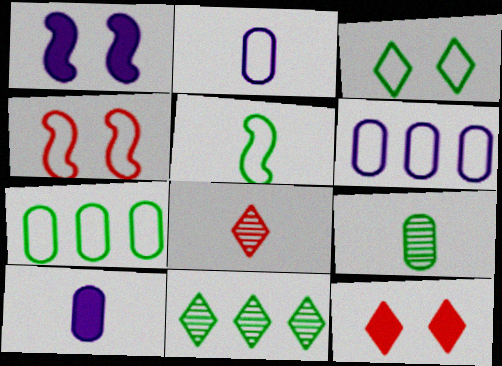[[1, 7, 8], 
[3, 5, 7], 
[4, 10, 11], 
[5, 8, 10]]